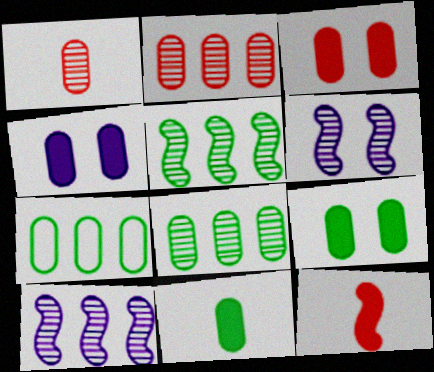[[1, 4, 7], 
[3, 4, 9]]